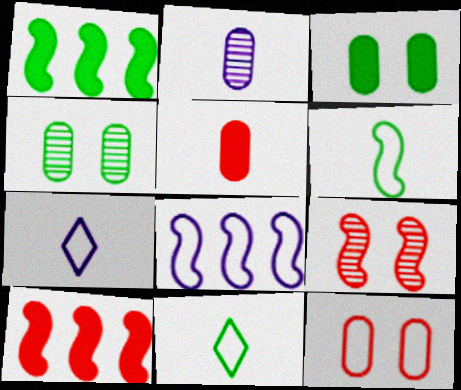[[1, 4, 11], 
[4, 7, 10], 
[8, 11, 12]]